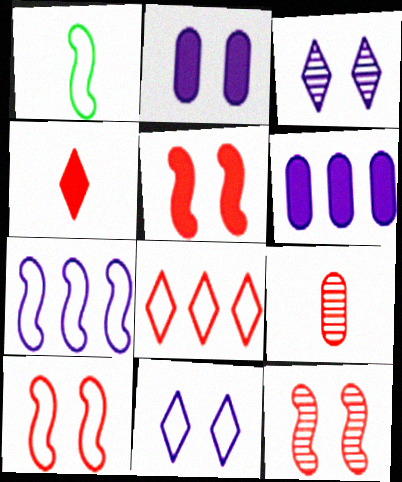[[1, 7, 10], 
[5, 8, 9], 
[5, 10, 12]]